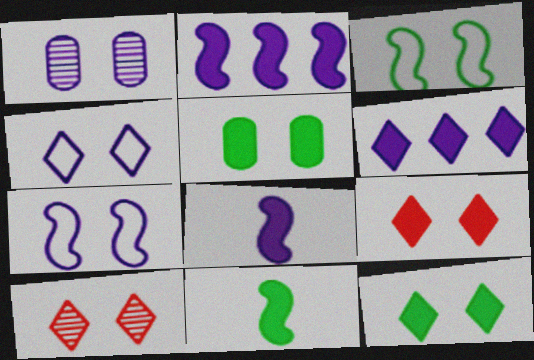[[1, 3, 9], 
[4, 10, 12], 
[5, 7, 10]]